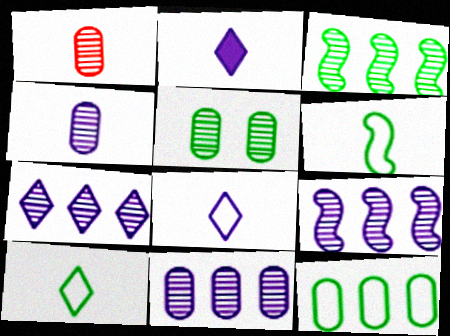[[1, 2, 6], 
[1, 5, 11], 
[7, 9, 11]]